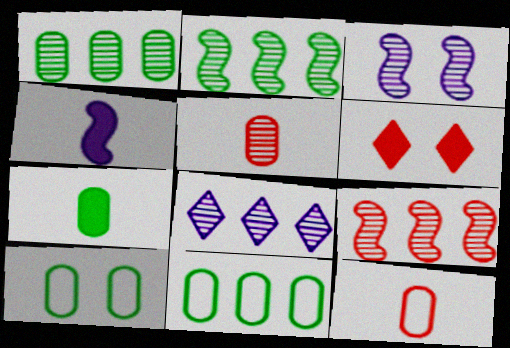[[1, 7, 10], 
[1, 8, 9], 
[3, 6, 10], 
[6, 9, 12]]